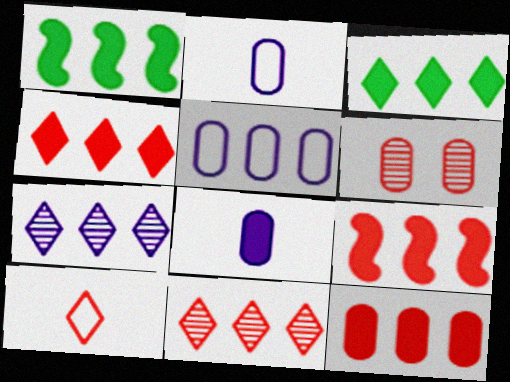[[1, 5, 11], 
[4, 9, 12], 
[6, 9, 10]]